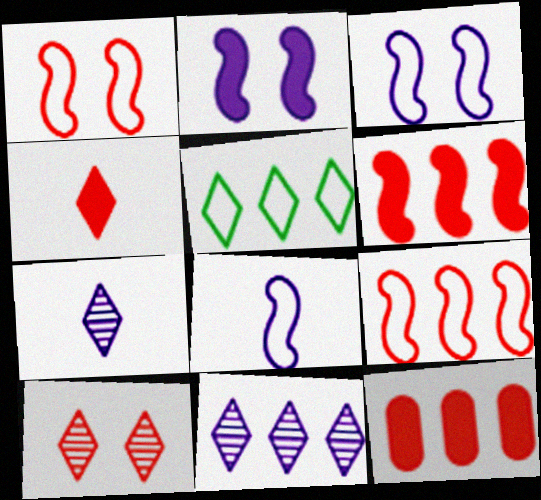[]